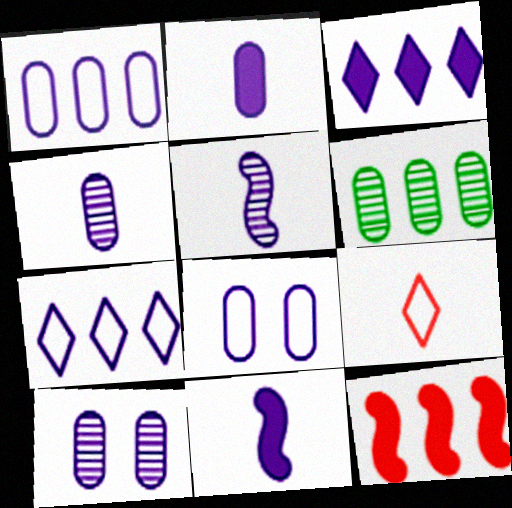[[1, 2, 10], 
[3, 5, 8], 
[6, 7, 12], 
[7, 10, 11]]